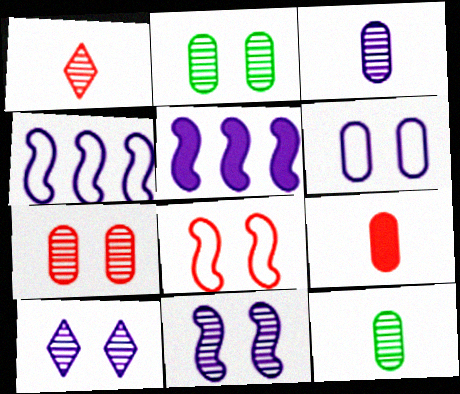[]